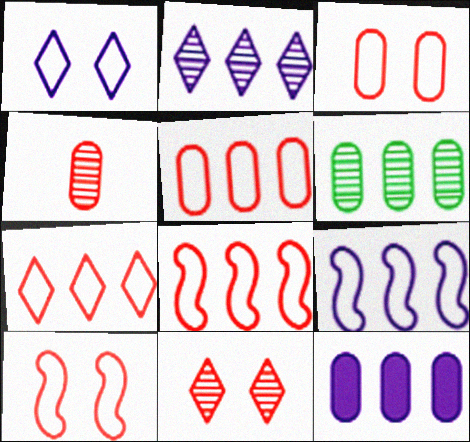[[2, 9, 12], 
[5, 6, 12], 
[5, 7, 8]]